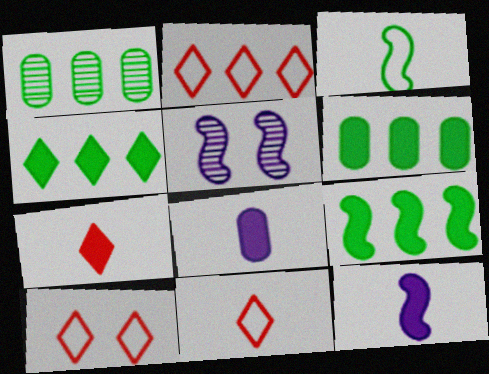[[1, 10, 12], 
[2, 10, 11], 
[4, 6, 9], 
[5, 6, 11]]